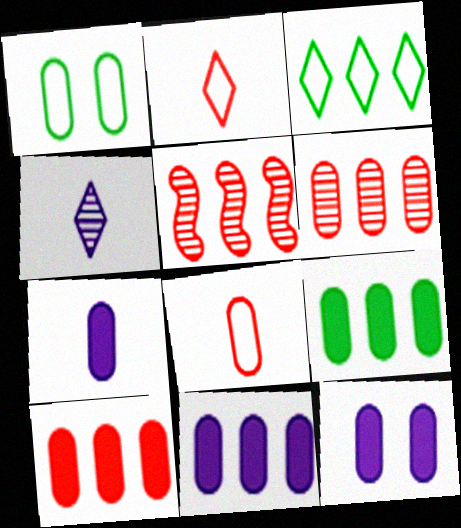[[1, 6, 7], 
[3, 5, 11], 
[7, 11, 12], 
[9, 10, 11]]